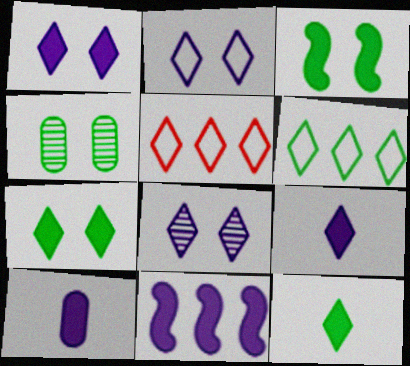[[1, 2, 8], 
[1, 10, 11], 
[5, 8, 12]]